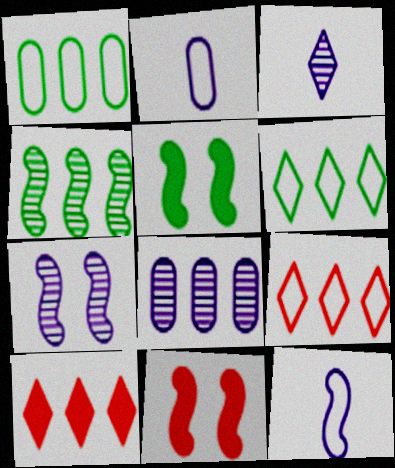[[1, 3, 11], 
[3, 7, 8], 
[4, 11, 12]]